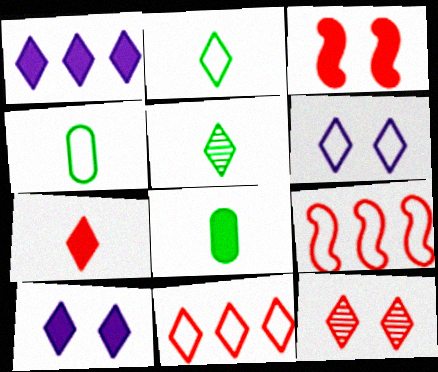[[1, 2, 12], 
[1, 3, 8], 
[2, 6, 11], 
[4, 6, 9], 
[5, 10, 11], 
[7, 11, 12]]